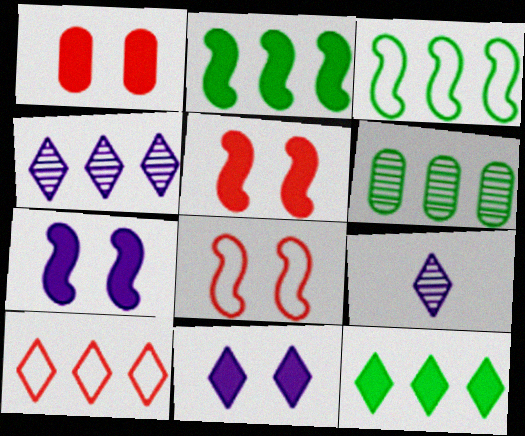[[1, 3, 9], 
[3, 6, 12], 
[4, 10, 12]]